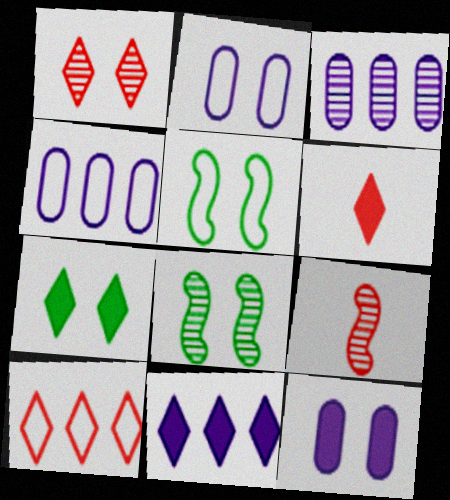[[1, 5, 12], 
[1, 6, 10], 
[3, 5, 6], 
[4, 6, 8], 
[4, 7, 9], 
[6, 7, 11]]